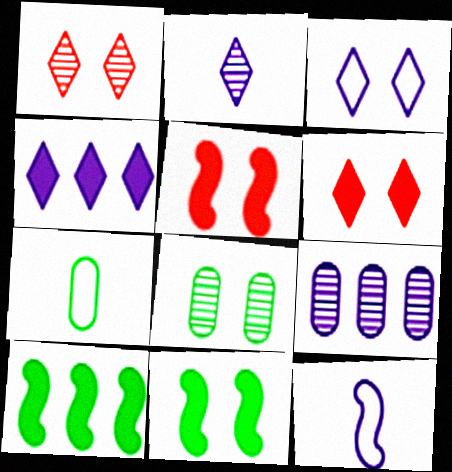[[2, 3, 4], 
[3, 5, 8]]